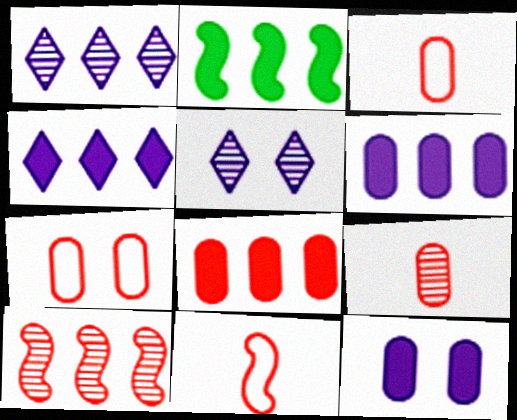[[2, 3, 5], 
[2, 4, 8], 
[7, 8, 9]]